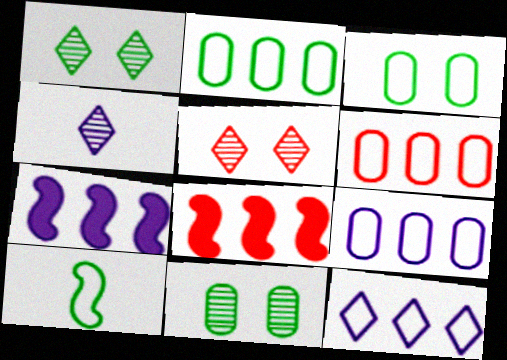[[2, 6, 9], 
[3, 4, 8]]